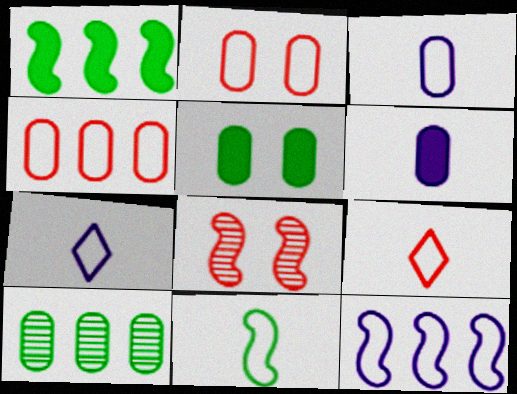[[2, 6, 10], 
[3, 9, 11]]